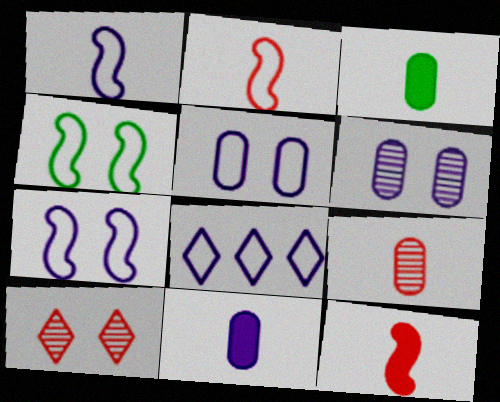[[1, 5, 8]]